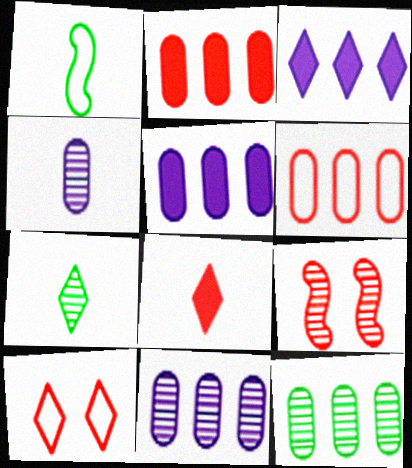[[1, 4, 8], 
[3, 7, 10], 
[5, 6, 12], 
[6, 8, 9], 
[7, 9, 11]]